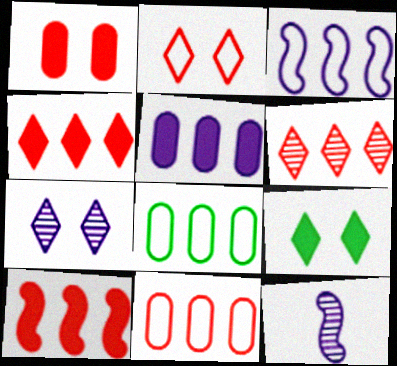[[2, 7, 9], 
[6, 10, 11], 
[9, 11, 12]]